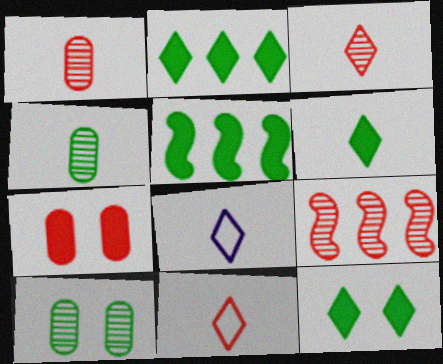[[2, 6, 12], 
[3, 6, 8], 
[7, 9, 11]]